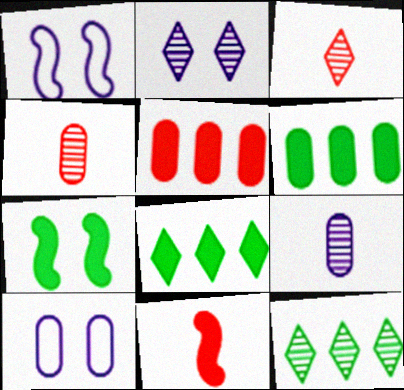[[1, 3, 6], 
[1, 4, 8], 
[2, 3, 12], 
[4, 6, 10], 
[10, 11, 12]]